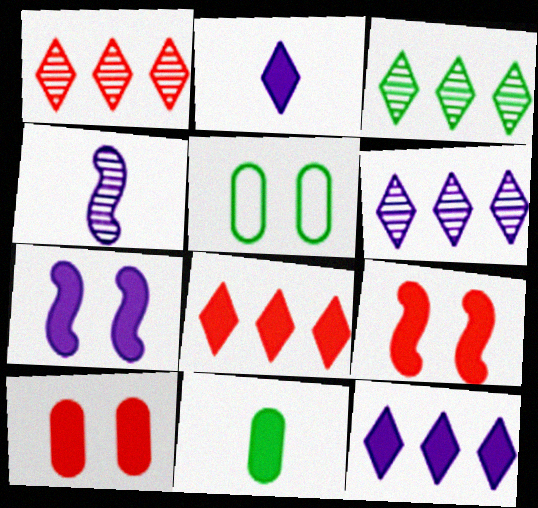[[1, 3, 6], 
[4, 5, 8], 
[7, 8, 11], 
[9, 11, 12]]